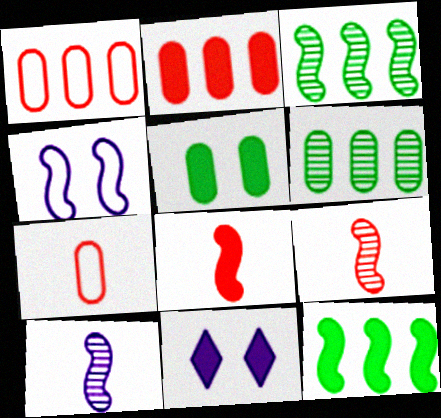[[3, 4, 8], 
[3, 7, 11], 
[4, 9, 12]]